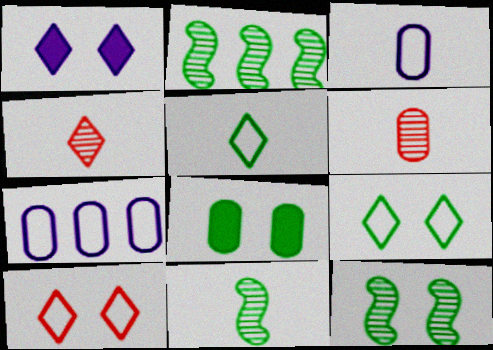[[2, 5, 8], 
[2, 11, 12], 
[6, 7, 8], 
[8, 9, 12]]